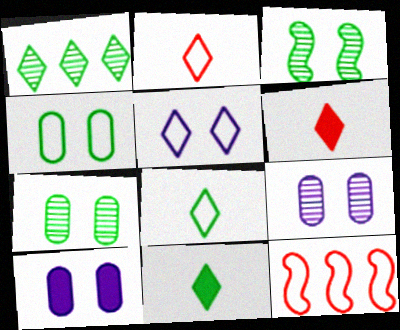[[1, 5, 6], 
[9, 11, 12]]